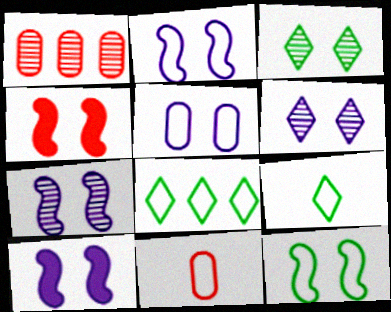[[1, 9, 10], 
[2, 7, 10], 
[2, 8, 11], 
[3, 4, 5], 
[4, 7, 12], 
[5, 6, 10]]